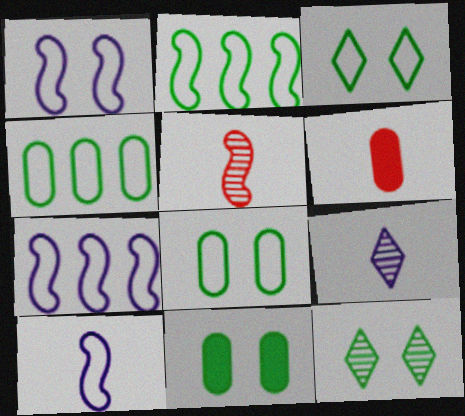[[1, 7, 10], 
[6, 7, 12]]